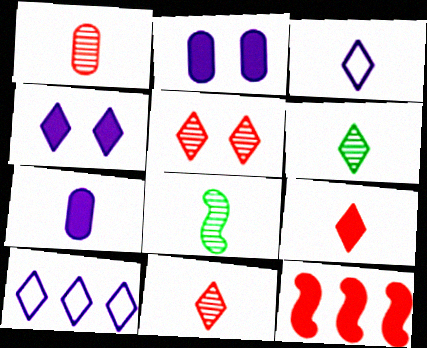[[3, 6, 9]]